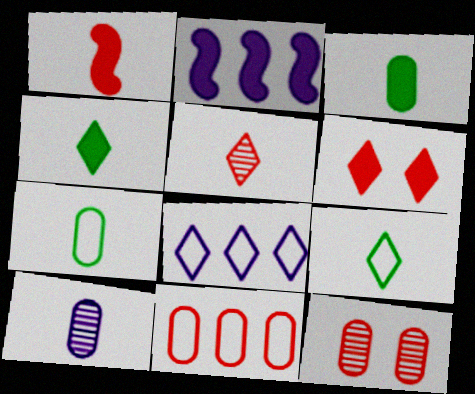[[1, 9, 10], 
[2, 3, 6], 
[2, 9, 12]]